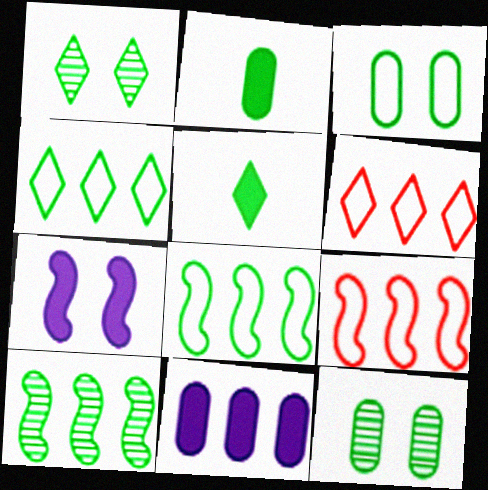[[1, 2, 8], 
[1, 4, 5], 
[3, 5, 10], 
[5, 8, 12], 
[6, 10, 11]]